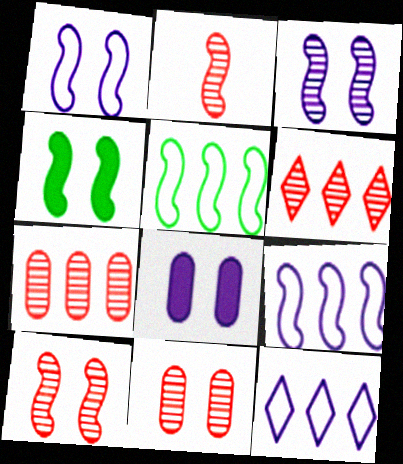[[1, 4, 10], 
[2, 4, 9], 
[2, 6, 11]]